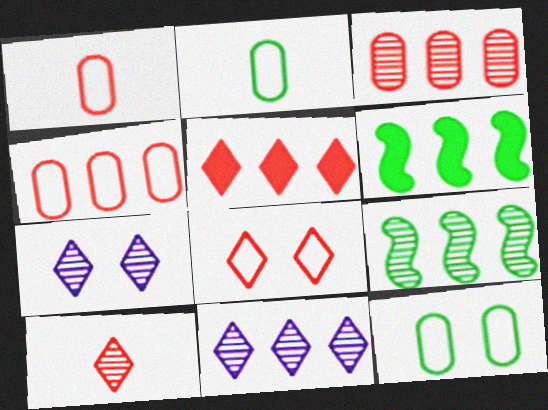[[1, 6, 7], 
[3, 9, 11], 
[4, 6, 11], 
[5, 8, 10]]